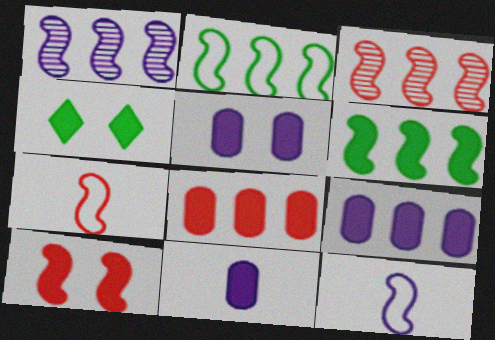[[3, 7, 10], 
[4, 5, 10], 
[5, 9, 11]]